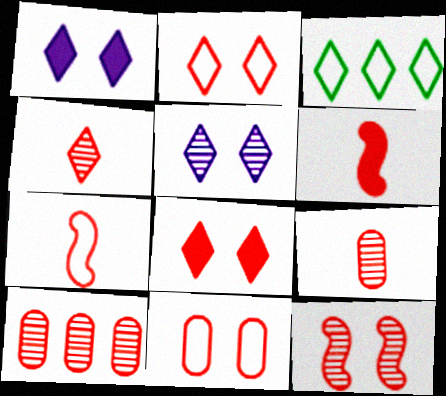[[1, 3, 4], 
[2, 6, 10], 
[4, 10, 12], 
[7, 8, 10], 
[8, 11, 12]]